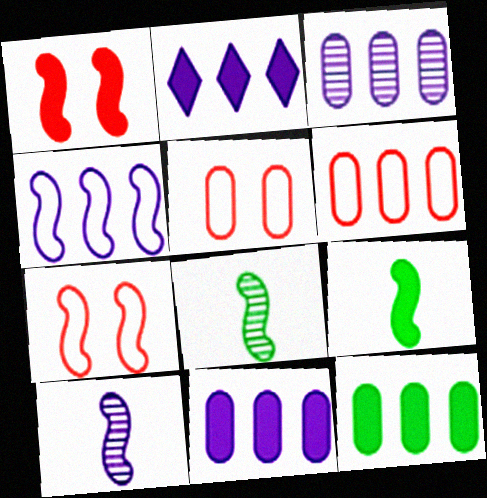[[1, 4, 8], 
[2, 3, 4], 
[2, 5, 8], 
[3, 6, 12]]